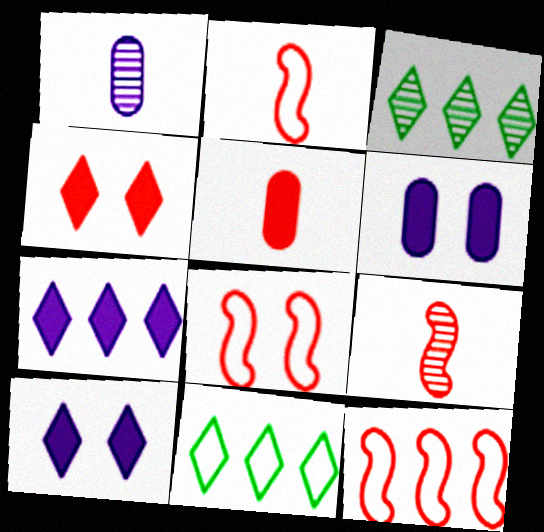[[2, 3, 6], 
[2, 8, 12], 
[6, 9, 11]]